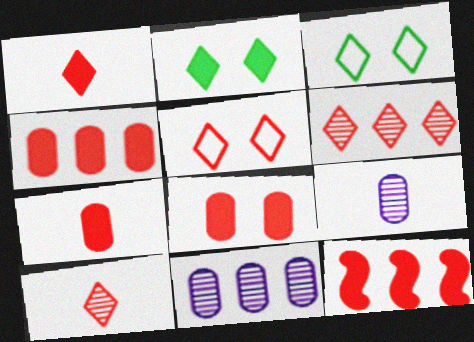[[1, 5, 6], 
[1, 8, 12], 
[3, 9, 12], 
[4, 7, 8]]